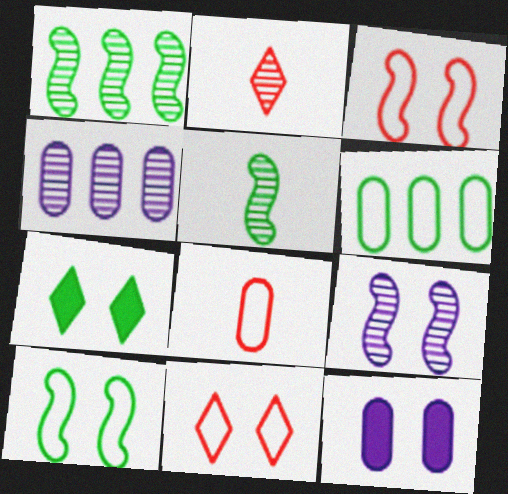[[5, 6, 7]]